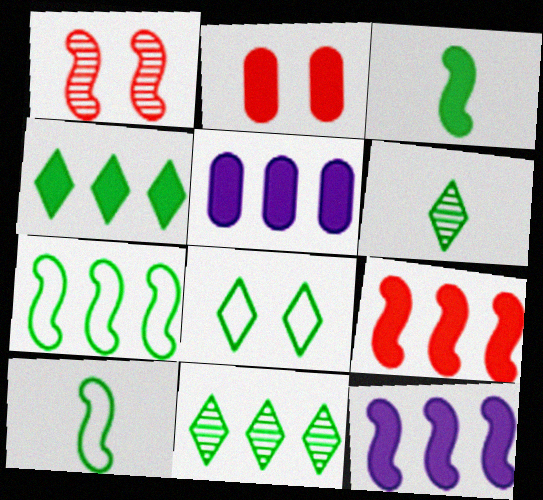[[1, 10, 12], 
[4, 5, 9], 
[4, 6, 8]]